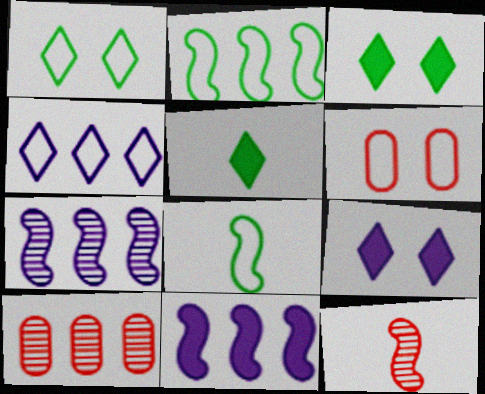[[4, 6, 8], 
[5, 6, 7], 
[8, 9, 10]]